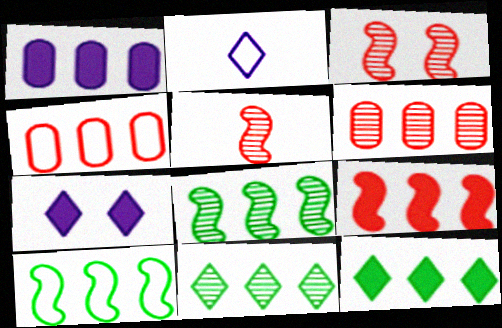[[1, 9, 12]]